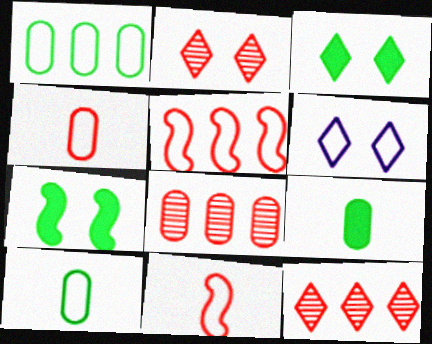[[1, 6, 11], 
[2, 3, 6], 
[5, 6, 10]]